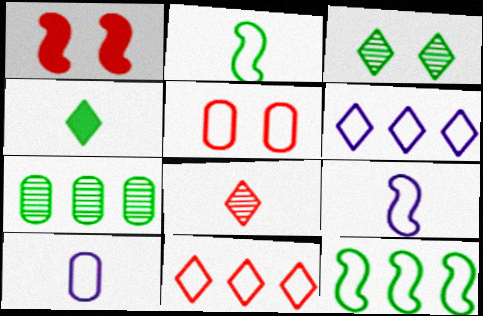[[2, 5, 6]]